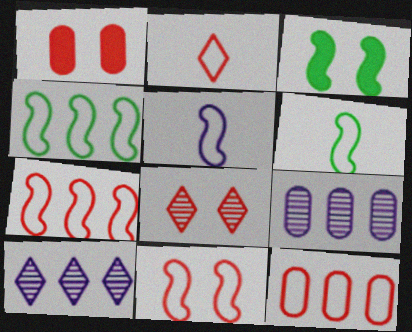[[1, 6, 10], 
[1, 8, 11], 
[2, 3, 9], 
[2, 11, 12], 
[4, 5, 11]]